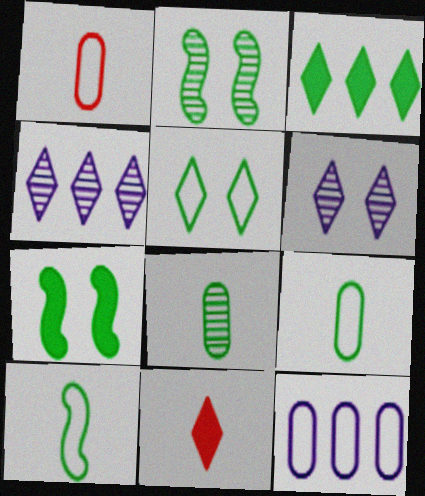[[1, 4, 7], 
[2, 3, 9], 
[2, 11, 12], 
[4, 5, 11]]